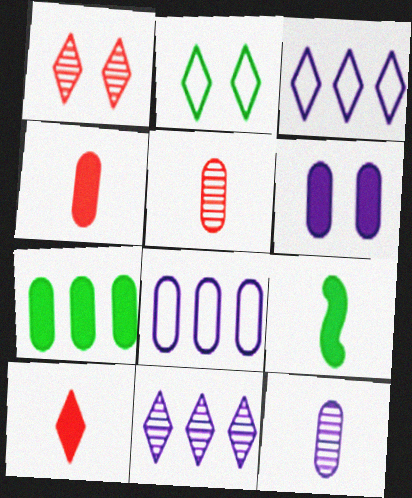[[1, 8, 9], 
[2, 10, 11], 
[4, 6, 7], 
[6, 8, 12]]